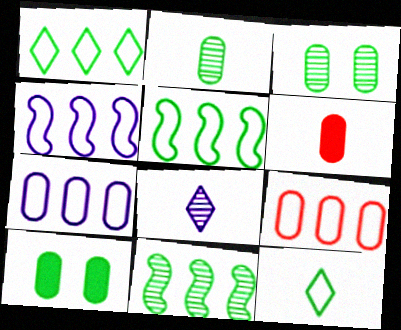[[1, 4, 9], 
[3, 6, 7], 
[10, 11, 12]]